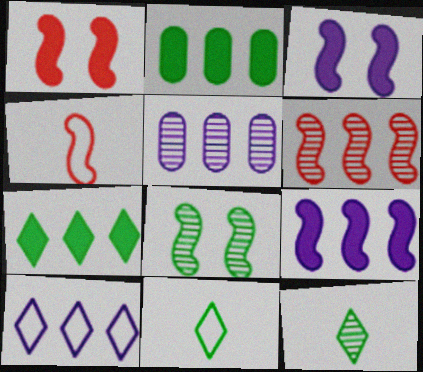[[1, 4, 6], 
[1, 5, 11], 
[2, 6, 10], 
[2, 8, 11], 
[4, 8, 9], 
[5, 9, 10]]